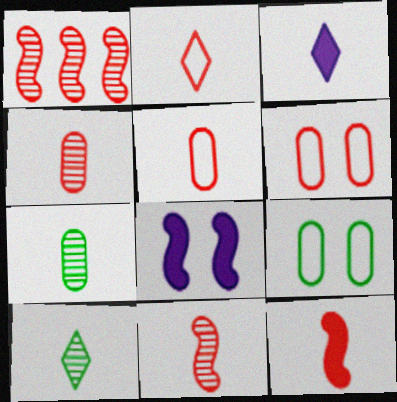[[1, 3, 9], 
[2, 3, 10], 
[2, 4, 12]]